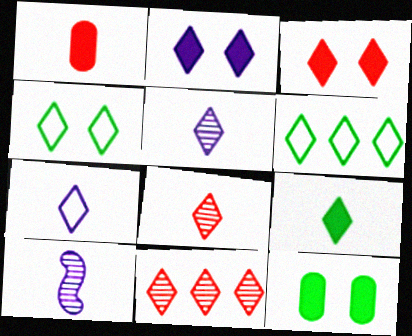[[2, 6, 8], 
[3, 5, 6], 
[7, 8, 9]]